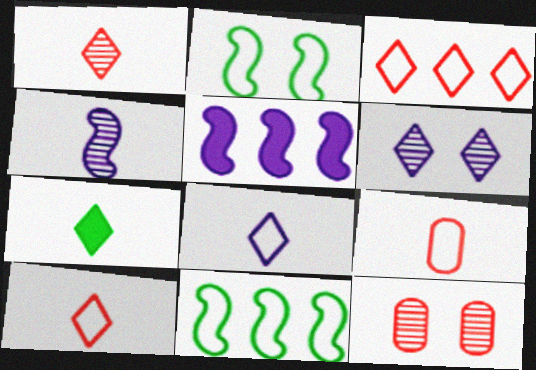[[1, 7, 8], 
[3, 6, 7], 
[4, 7, 9]]